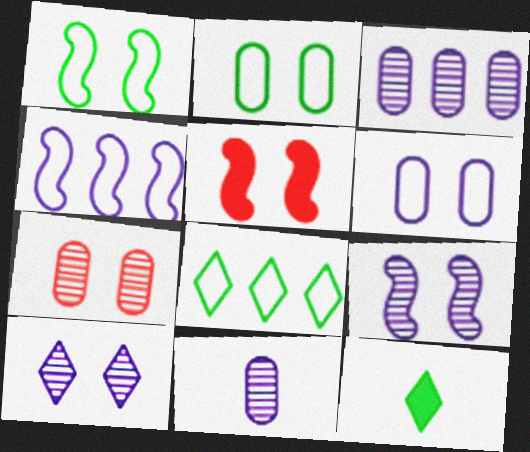[[1, 5, 9], 
[2, 5, 10], 
[4, 7, 12], 
[5, 8, 11]]